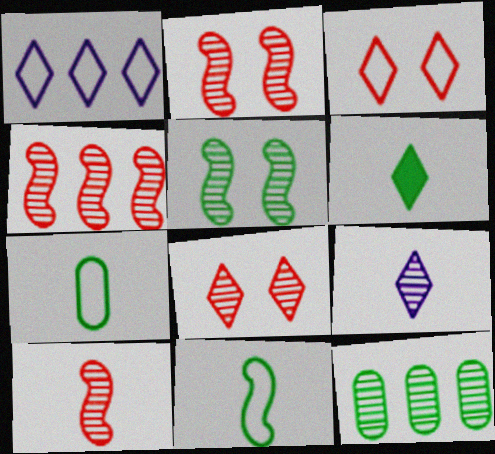[[1, 6, 8], 
[2, 4, 10], 
[2, 9, 12]]